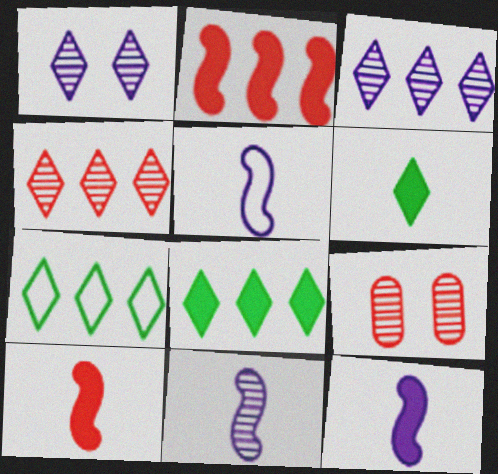[[5, 8, 9], 
[5, 11, 12], 
[7, 9, 12]]